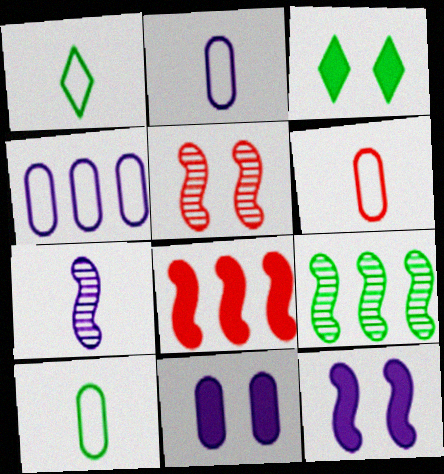[[2, 6, 10], 
[3, 9, 10], 
[5, 7, 9]]